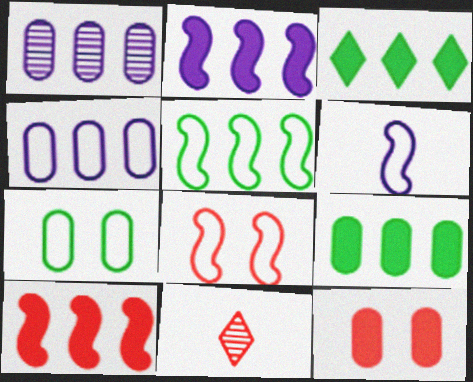[[2, 7, 11], 
[5, 6, 8]]